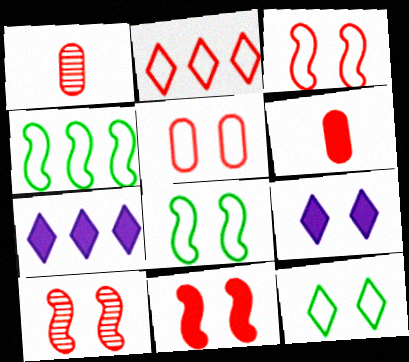[[1, 2, 11], 
[1, 4, 9], 
[1, 7, 8], 
[2, 6, 10], 
[3, 10, 11]]